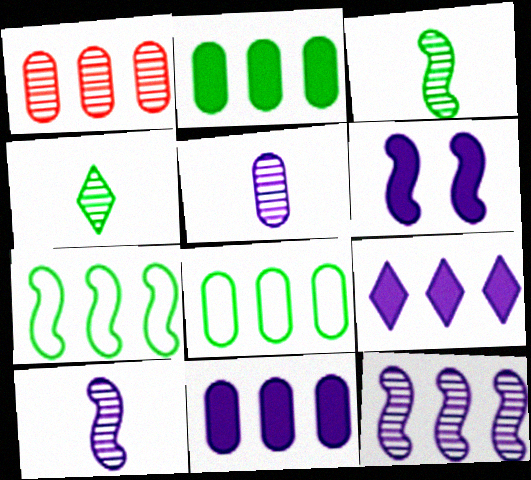[[1, 7, 9], 
[1, 8, 11]]